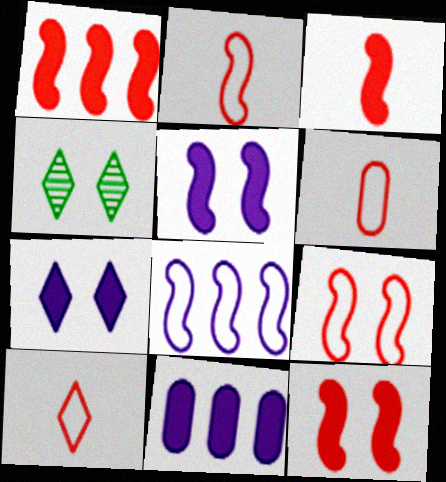[[1, 3, 12], 
[2, 4, 11], 
[2, 6, 10]]